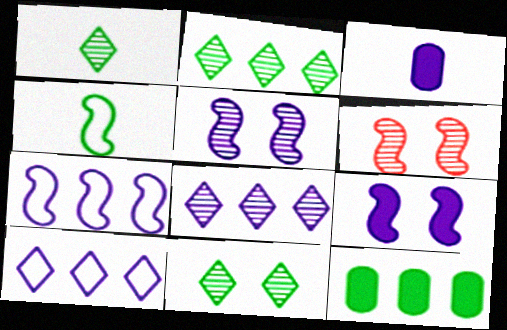[[1, 2, 11], 
[3, 5, 10], 
[4, 11, 12]]